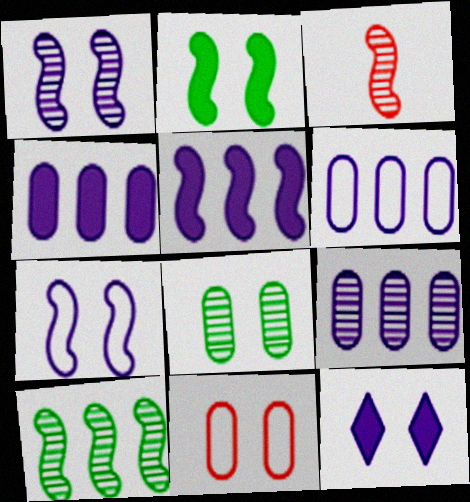[[1, 3, 10], 
[4, 6, 9]]